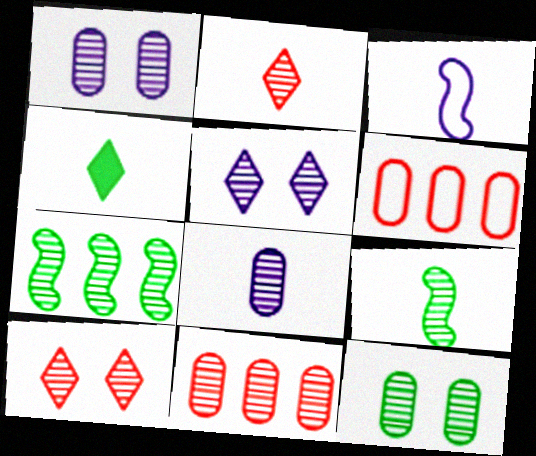[[1, 2, 7], 
[2, 8, 9], 
[5, 9, 11], 
[7, 8, 10], 
[8, 11, 12]]